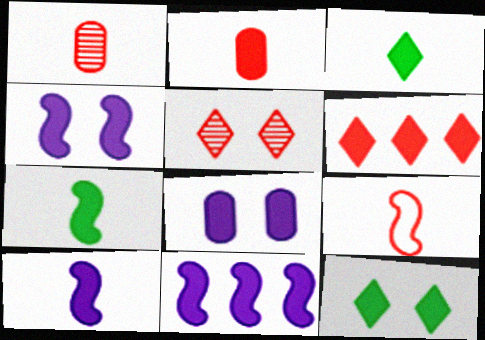[[2, 3, 10], 
[2, 11, 12], 
[4, 10, 11], 
[6, 7, 8]]